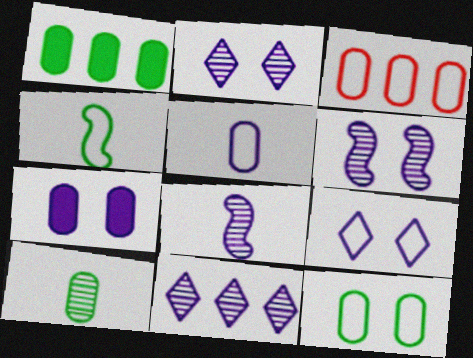[[1, 10, 12], 
[3, 4, 9], 
[3, 5, 12], 
[3, 7, 10], 
[6, 7, 9]]